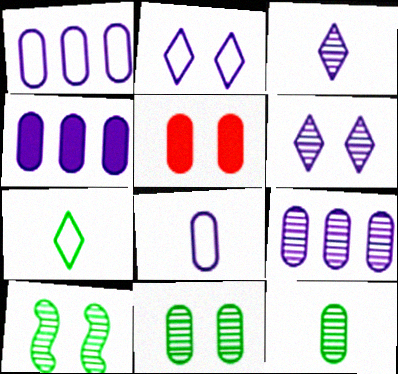[[1, 4, 9], 
[1, 5, 12], 
[2, 5, 10]]